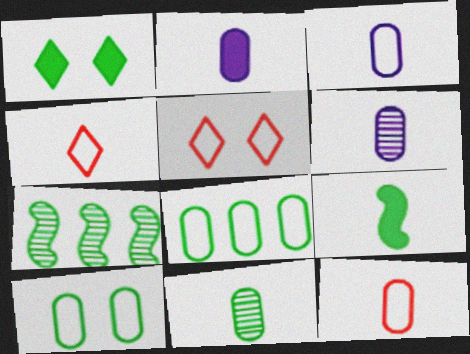[[2, 3, 6], 
[2, 5, 7], 
[2, 11, 12], 
[4, 6, 9]]